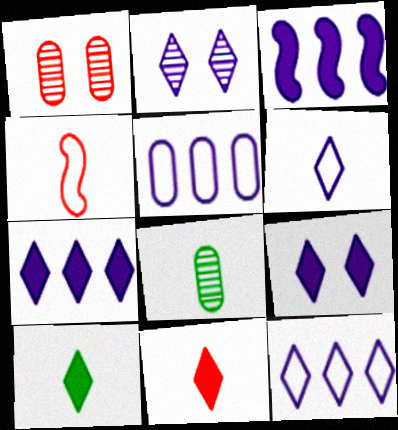[[2, 6, 7]]